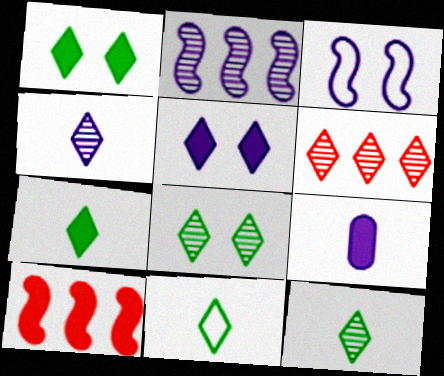[[1, 9, 10], 
[4, 6, 8], 
[5, 6, 11], 
[7, 11, 12]]